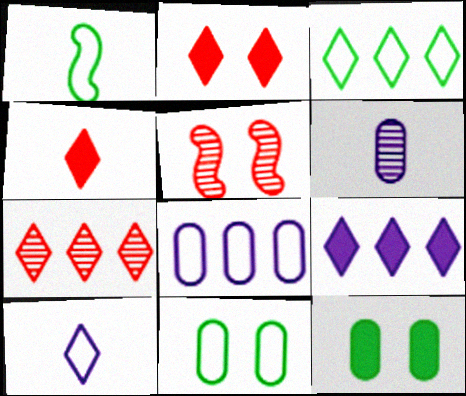[[1, 3, 11], 
[1, 4, 6], 
[3, 7, 9]]